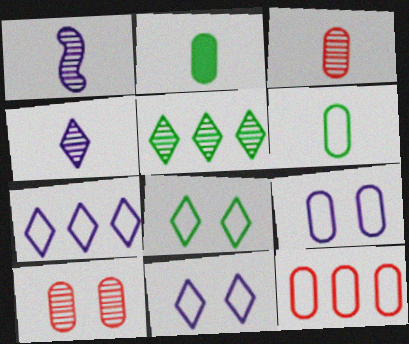[[1, 5, 10], 
[6, 9, 12]]